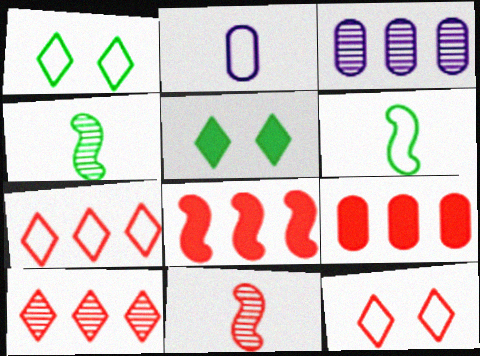[[9, 11, 12]]